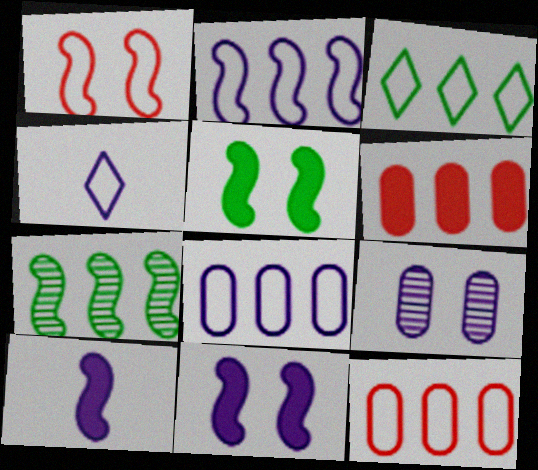[[1, 7, 10], 
[2, 3, 12]]